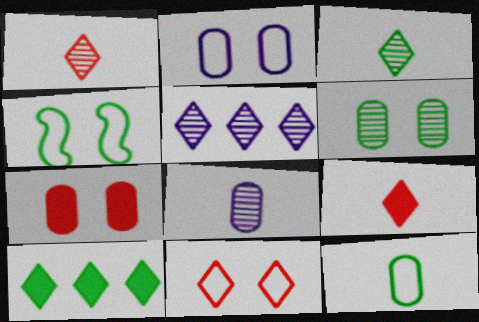[[2, 4, 11], 
[2, 6, 7]]